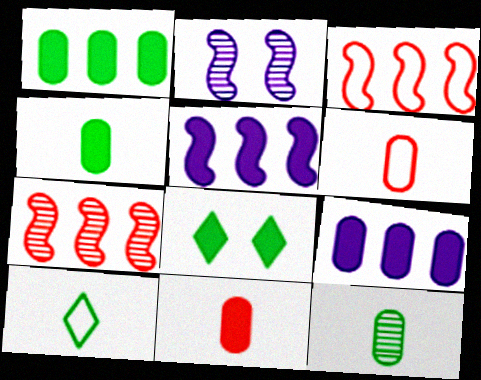[[5, 8, 11]]